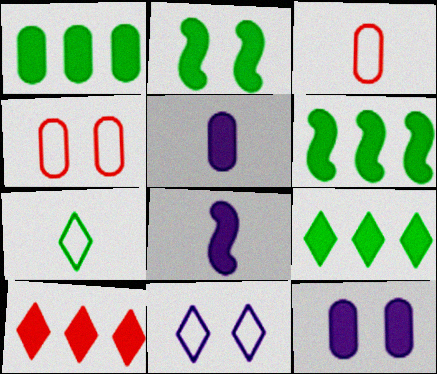[[1, 6, 9], 
[2, 5, 10]]